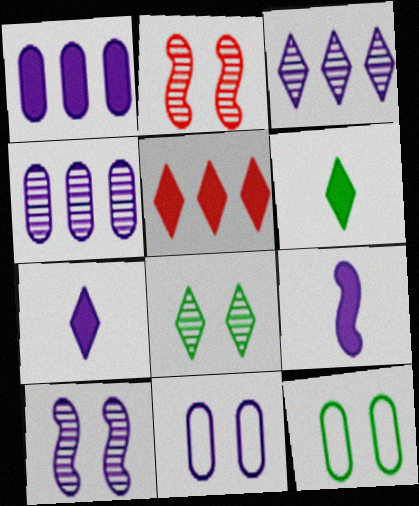[[3, 9, 11]]